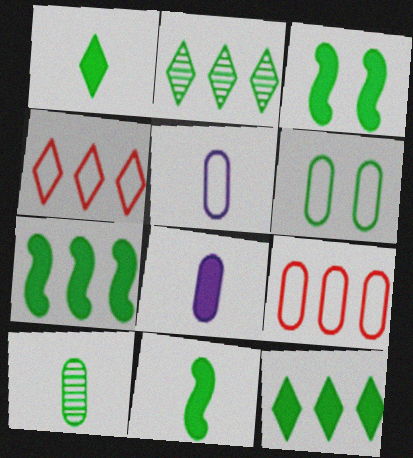[[2, 6, 11], 
[3, 7, 11], 
[5, 6, 9]]